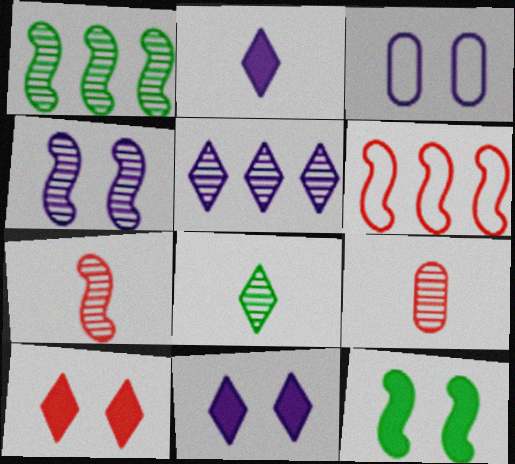[[1, 4, 7], 
[3, 4, 11], 
[6, 9, 10]]